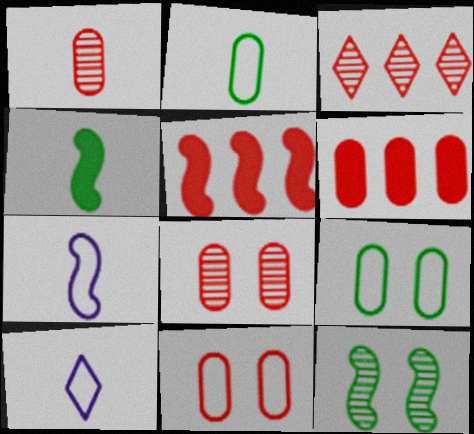[[1, 4, 10], 
[1, 6, 11], 
[5, 7, 12], 
[6, 10, 12]]